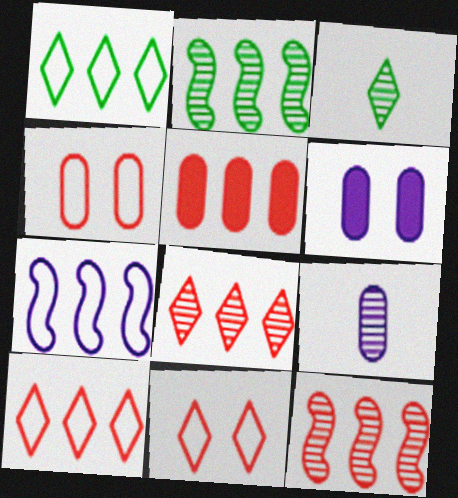[[5, 10, 12]]